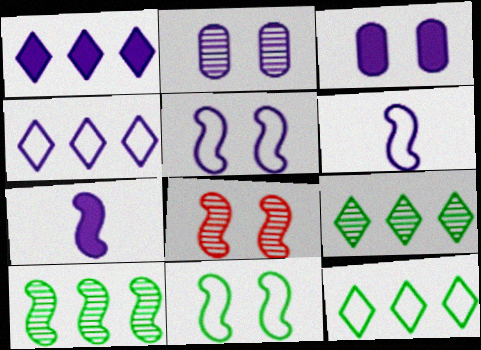[[1, 2, 6], 
[1, 3, 7], 
[2, 4, 7]]